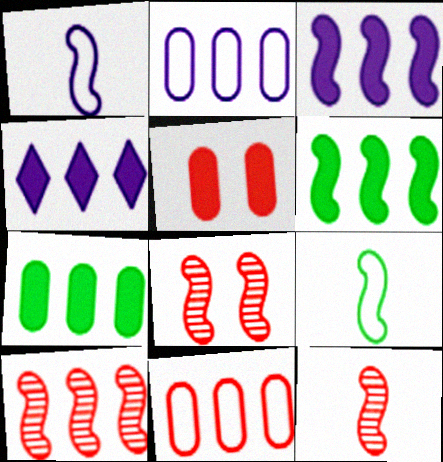[[1, 6, 8], 
[3, 8, 9], 
[8, 10, 12]]